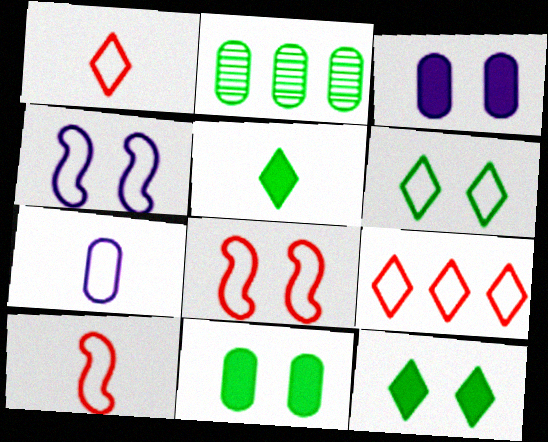[]